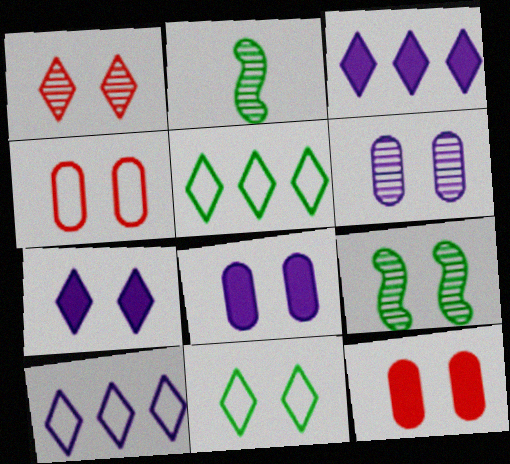[[1, 6, 9], 
[1, 7, 11], 
[2, 3, 4], 
[2, 10, 12], 
[4, 7, 9]]